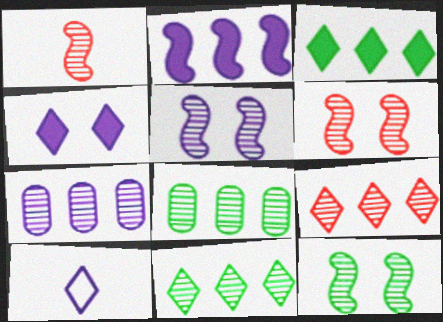[[5, 6, 12]]